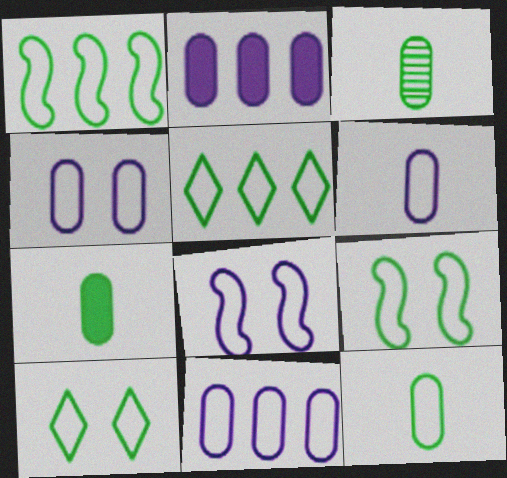[[1, 10, 12], 
[3, 7, 12], 
[4, 6, 11], 
[5, 9, 12]]